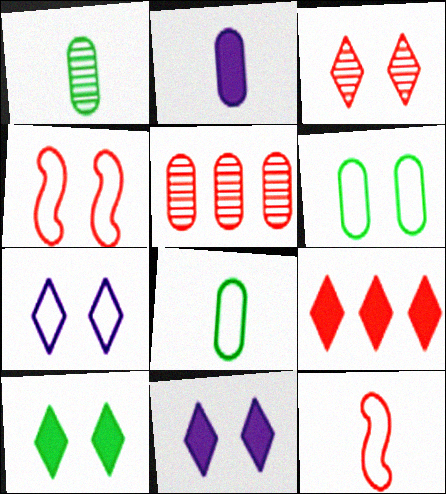[[2, 5, 6], 
[3, 7, 10], 
[4, 6, 7]]